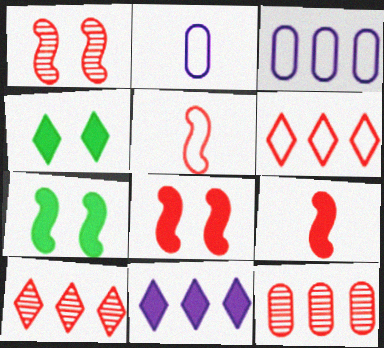[[2, 7, 10]]